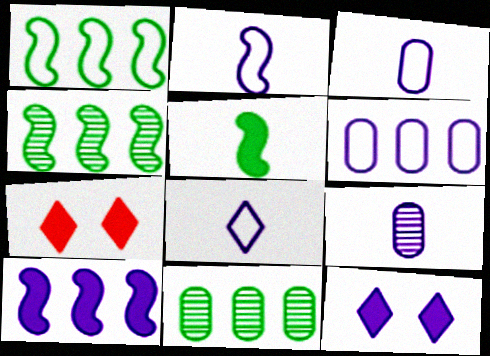[[1, 7, 9], 
[2, 3, 8], 
[2, 7, 11], 
[3, 4, 7]]